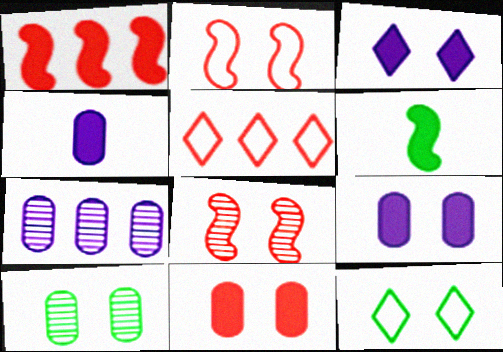[[2, 3, 10], 
[8, 9, 12]]